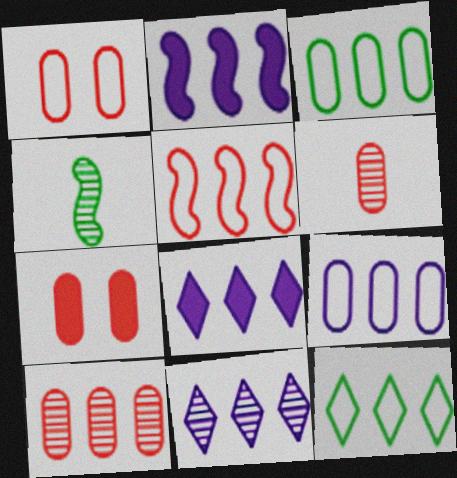[[1, 4, 8], 
[2, 9, 11], 
[2, 10, 12], 
[5, 9, 12]]